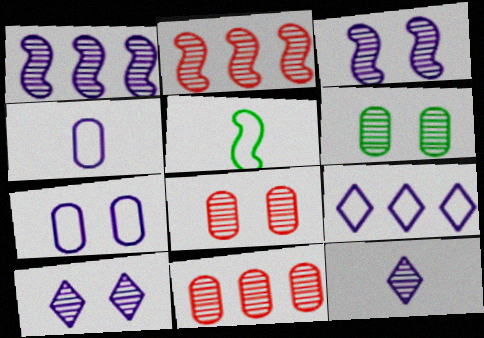[[2, 6, 12]]